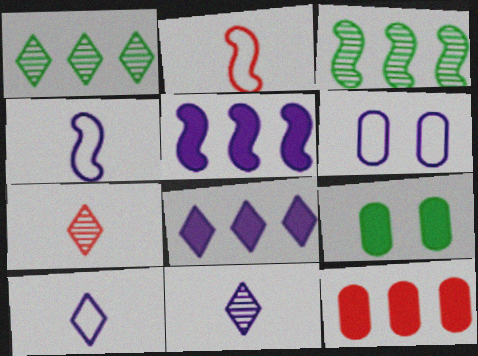[[5, 6, 11]]